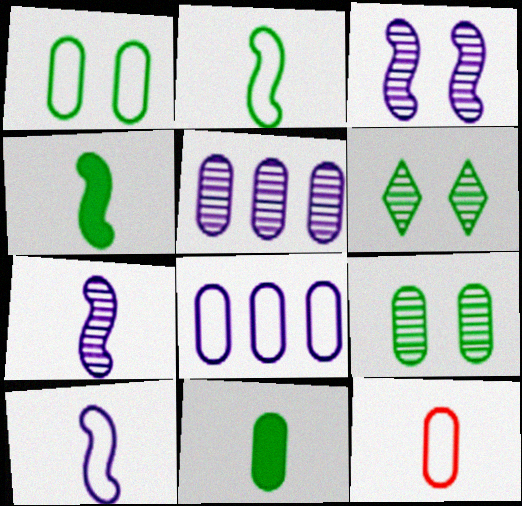[[1, 8, 12]]